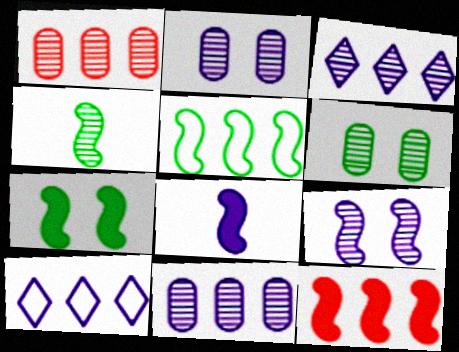[[2, 8, 10], 
[4, 5, 7], 
[7, 8, 12]]